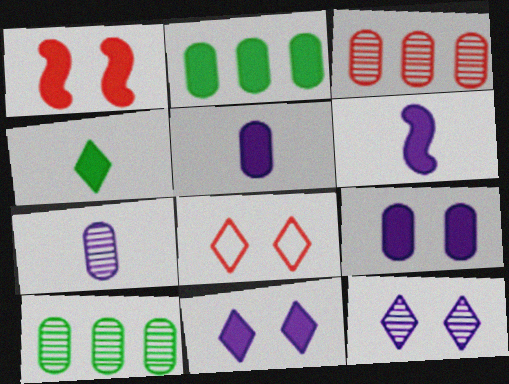[[6, 8, 10]]